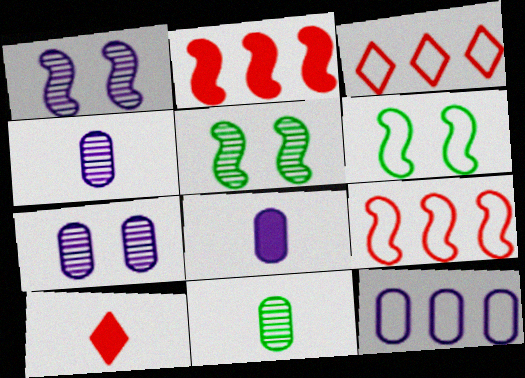[[3, 5, 8], 
[5, 10, 12], 
[7, 8, 12]]